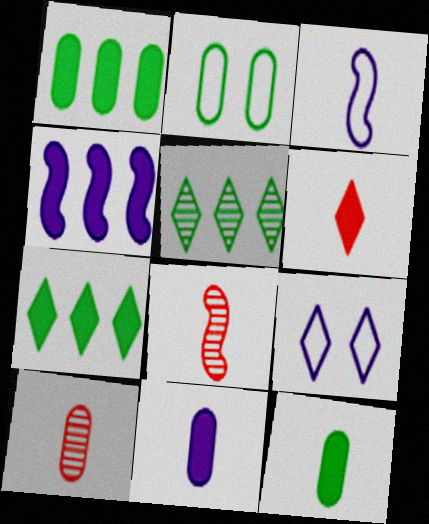[[1, 8, 9], 
[5, 6, 9]]